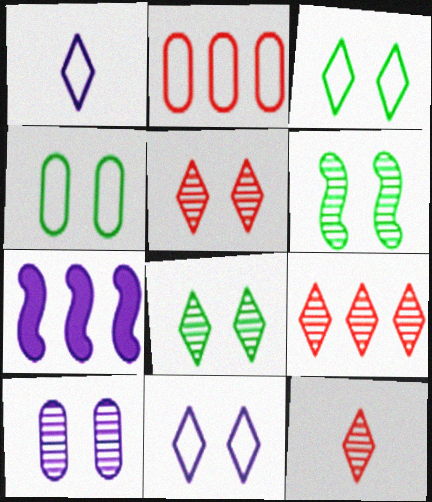[[1, 7, 10], 
[4, 7, 12], 
[5, 6, 10], 
[5, 9, 12]]